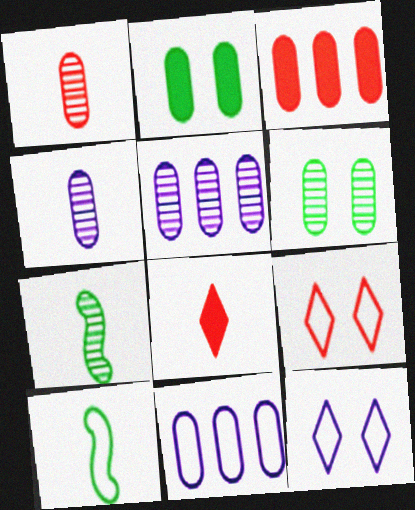[[1, 2, 11], 
[1, 5, 6], 
[3, 7, 12], 
[4, 8, 10], 
[9, 10, 11]]